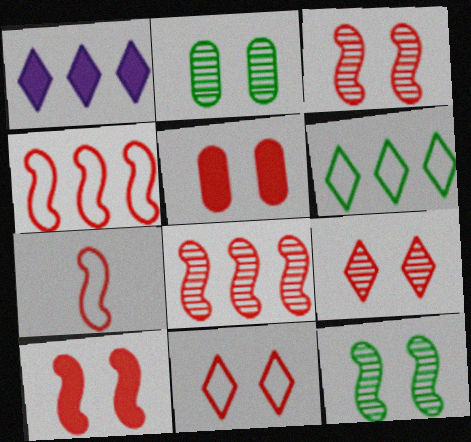[[1, 2, 7], 
[3, 5, 11], 
[7, 8, 10]]